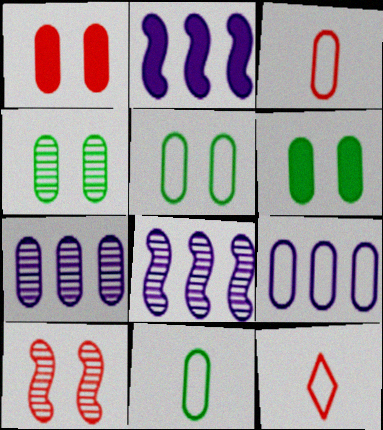[[1, 7, 11], 
[2, 4, 12], 
[3, 5, 9], 
[3, 6, 7], 
[4, 5, 6], 
[6, 8, 12]]